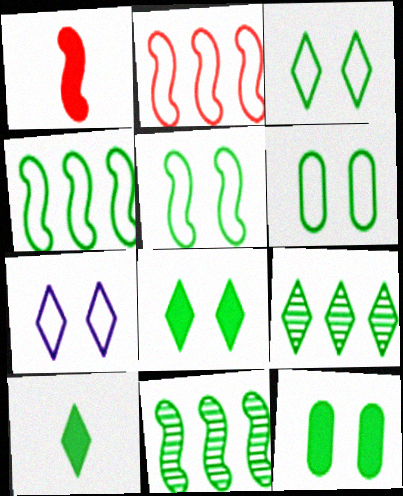[[3, 5, 6], 
[3, 9, 10], 
[6, 10, 11]]